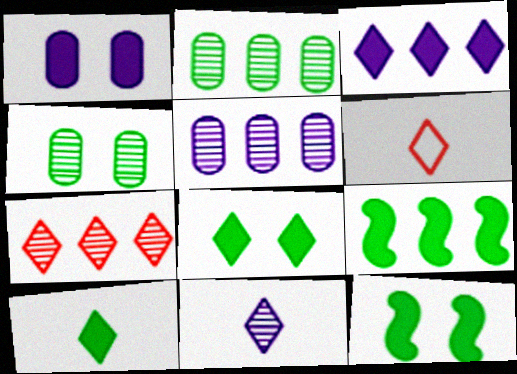[[5, 6, 12], 
[6, 10, 11]]